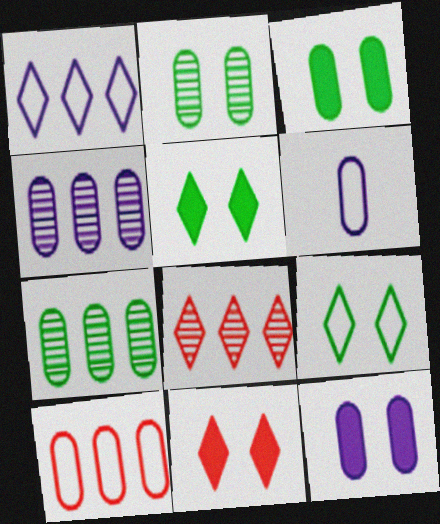[[4, 6, 12]]